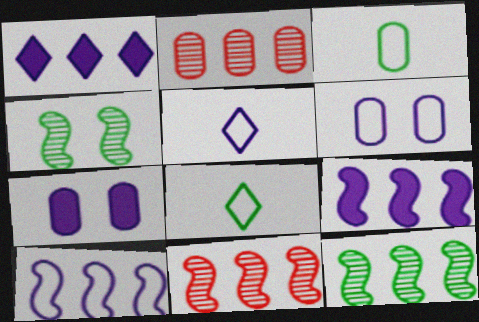[[2, 3, 7], 
[5, 6, 10], 
[7, 8, 11]]